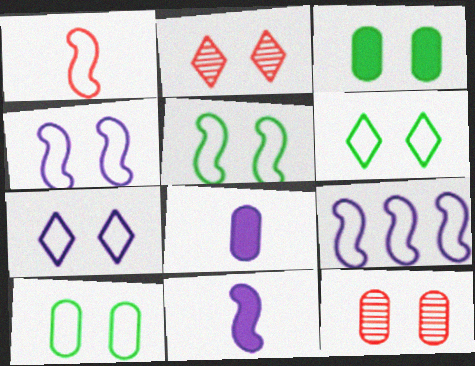[[1, 5, 9], 
[2, 3, 4], 
[5, 6, 10]]